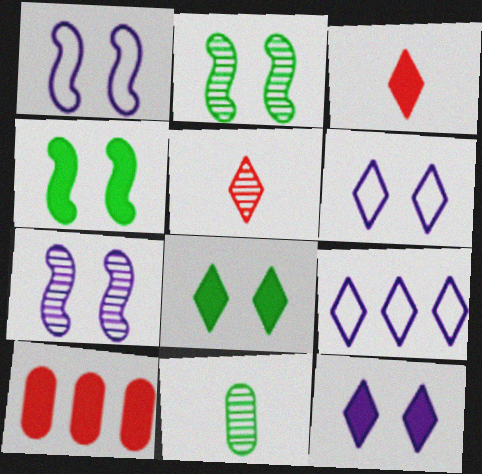[[5, 8, 9]]